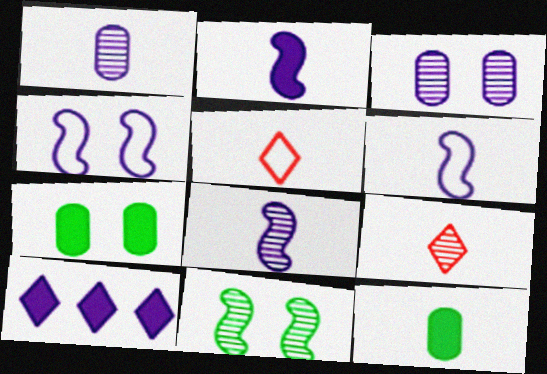[[1, 4, 10], 
[2, 6, 8], 
[3, 6, 10], 
[5, 8, 12], 
[6, 9, 12]]